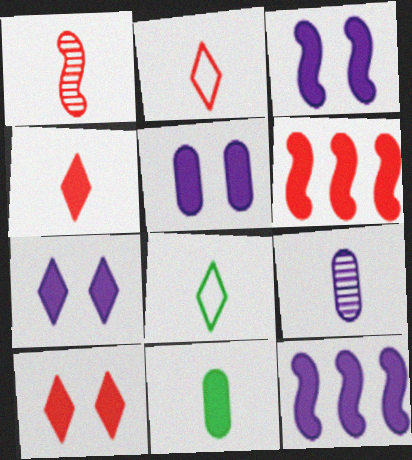[[3, 5, 7], 
[6, 7, 11], 
[10, 11, 12]]